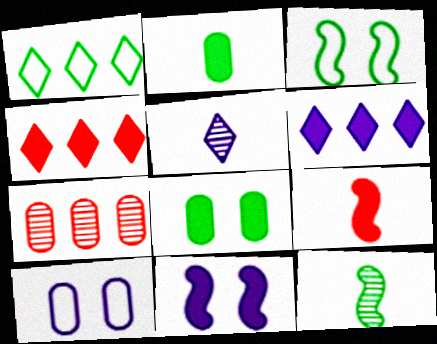[[1, 8, 12], 
[2, 4, 11], 
[2, 7, 10], 
[4, 10, 12], 
[6, 8, 9]]